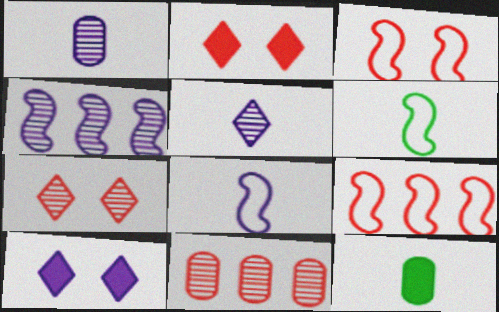[[6, 10, 11]]